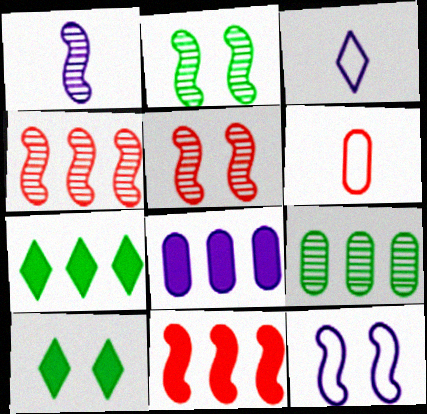[[1, 2, 4], 
[7, 8, 11]]